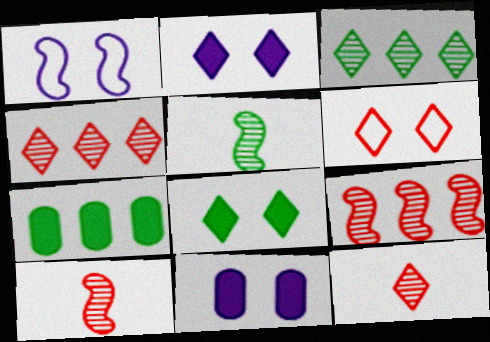[[1, 7, 12]]